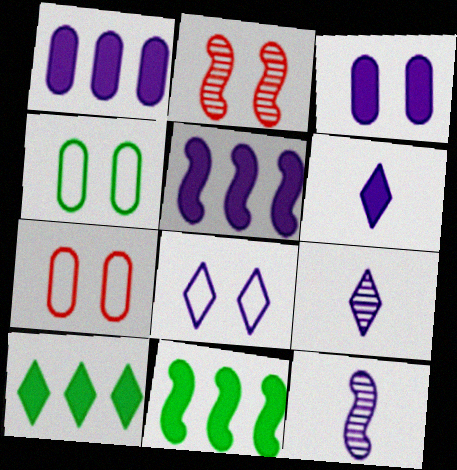[[1, 8, 12], 
[3, 5, 6], 
[7, 9, 11], 
[7, 10, 12]]